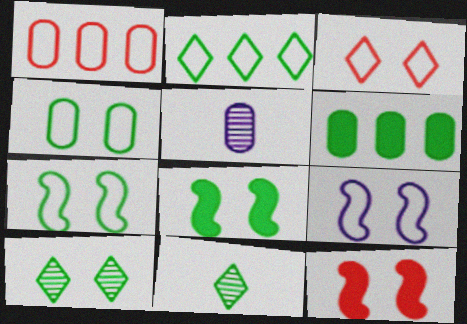[[2, 5, 12], 
[3, 4, 9], 
[4, 8, 10], 
[6, 7, 11]]